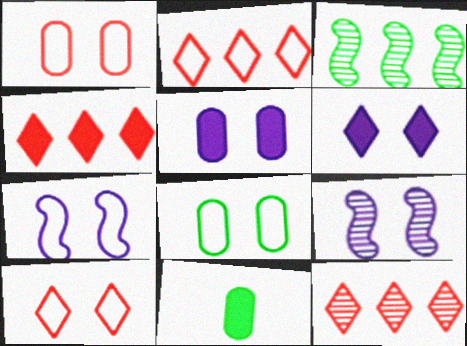[[2, 4, 12], 
[2, 9, 11], 
[7, 8, 10], 
[7, 11, 12]]